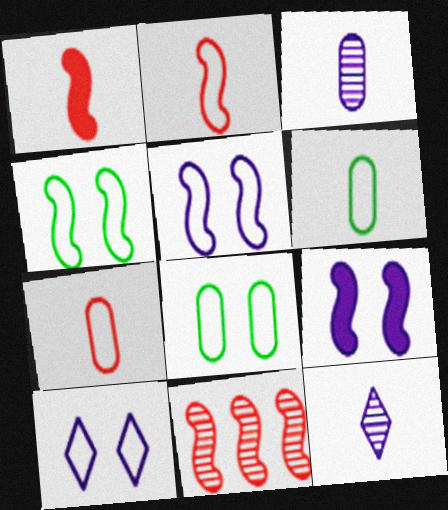[[1, 6, 12]]